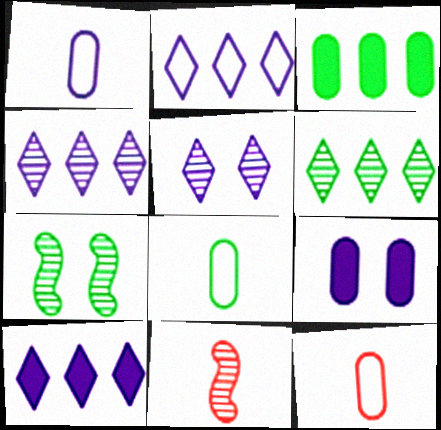[[1, 8, 12], 
[2, 4, 10], 
[7, 10, 12]]